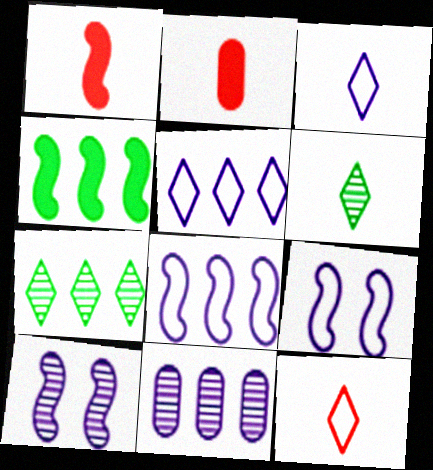[[2, 7, 9]]